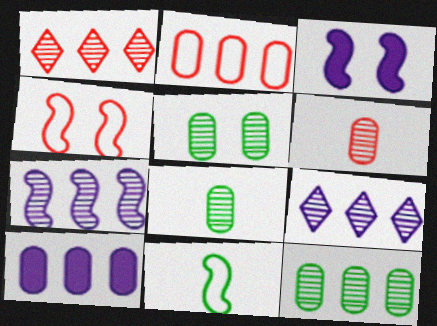[[1, 7, 12], 
[2, 10, 12], 
[5, 8, 12]]